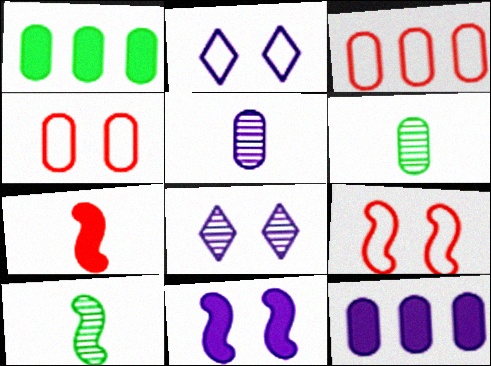[[1, 4, 5], 
[4, 6, 12]]